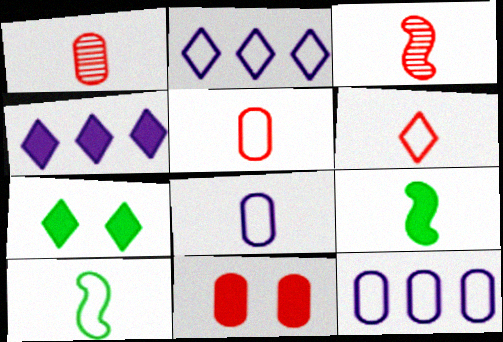[[3, 7, 12], 
[4, 9, 11], 
[6, 8, 10]]